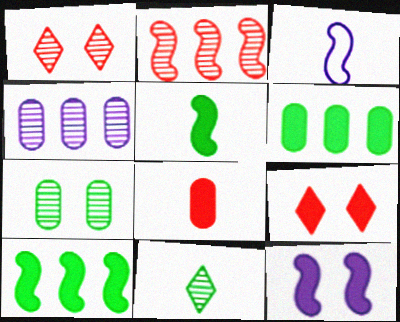[[1, 3, 6], 
[3, 8, 11]]